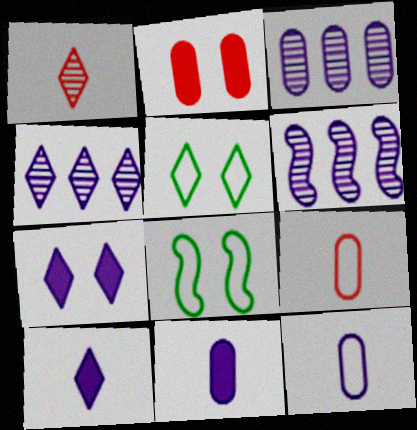[[3, 4, 6], 
[6, 7, 12]]